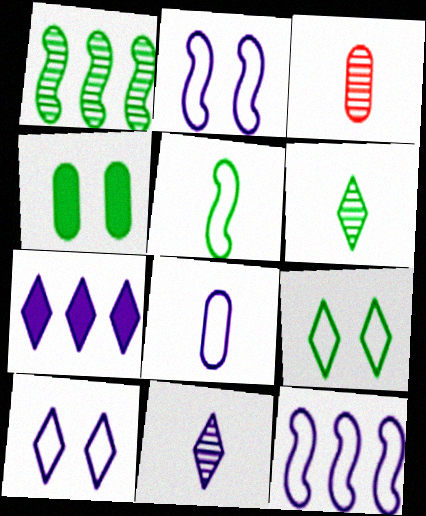[[7, 10, 11], 
[8, 10, 12]]